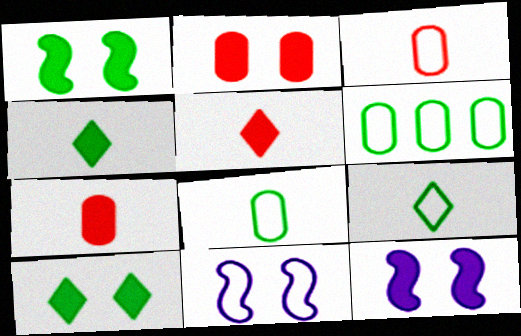[[2, 10, 12]]